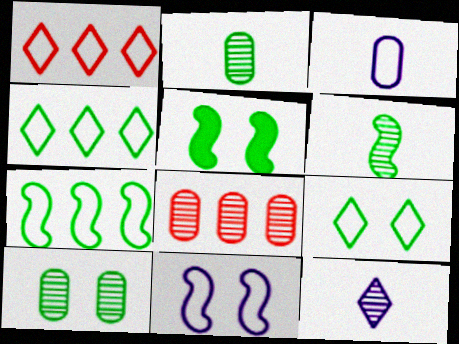[[2, 4, 5], 
[5, 6, 7], 
[5, 9, 10]]